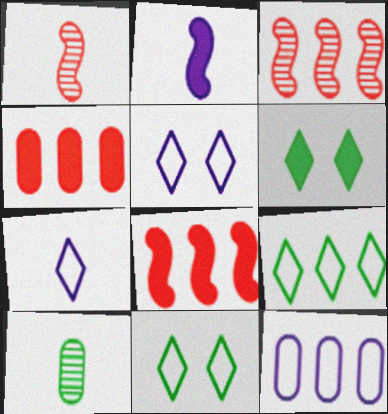[[1, 6, 12], 
[2, 4, 6], 
[5, 8, 10]]